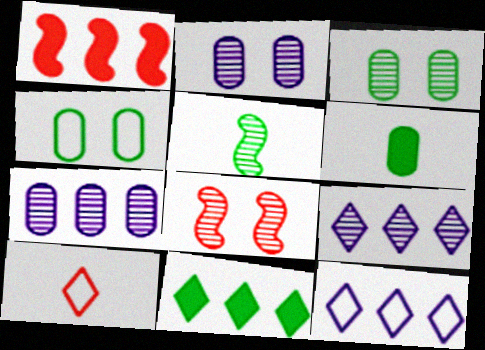[[4, 5, 11], 
[6, 8, 12]]